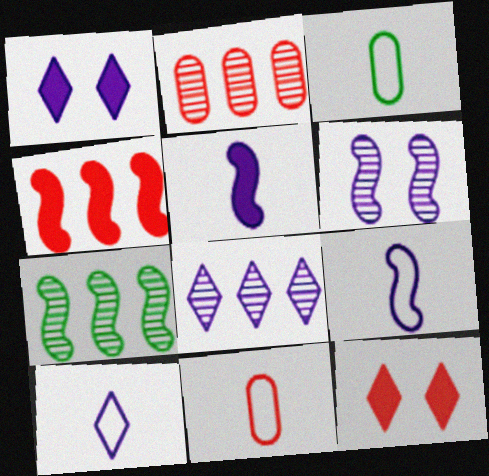[[1, 7, 11], 
[1, 8, 10], 
[2, 7, 8]]